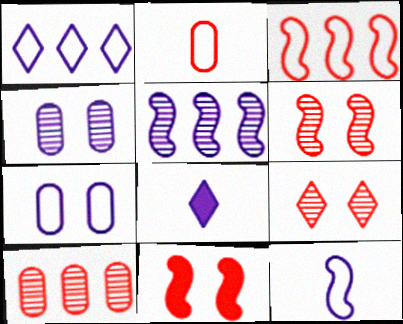[[1, 7, 12], 
[5, 7, 8]]